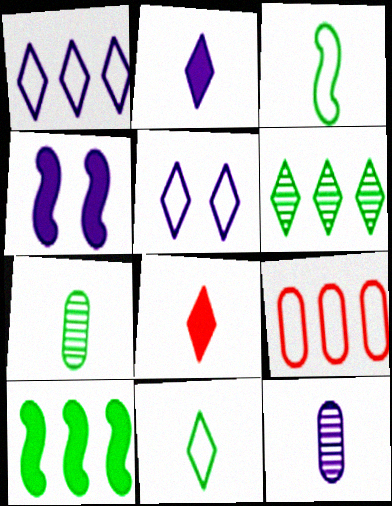[[1, 4, 12], 
[3, 5, 9], 
[3, 8, 12], 
[5, 6, 8]]